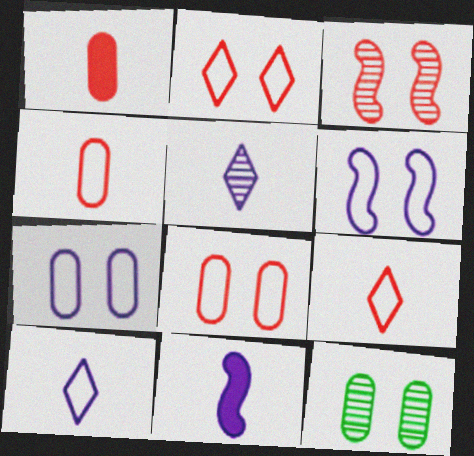[]